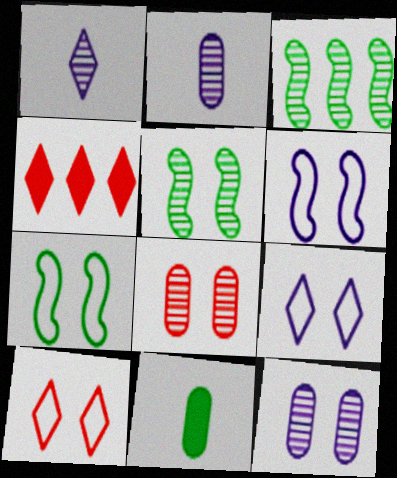[[1, 3, 8], 
[2, 4, 7]]